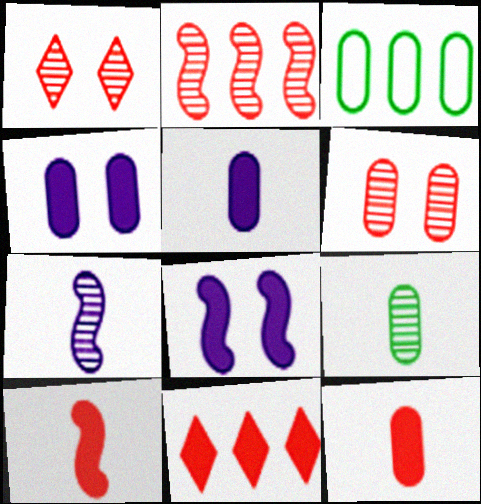[[3, 5, 6]]